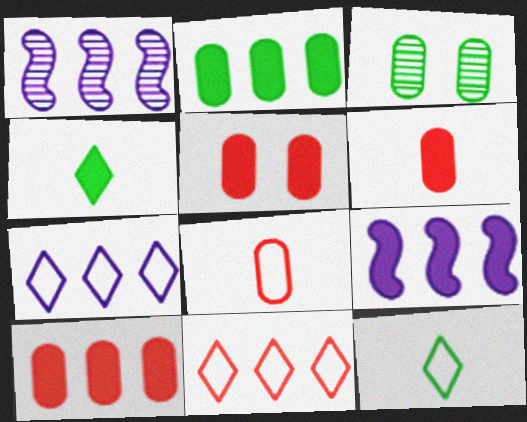[[1, 2, 11], 
[1, 5, 12], 
[4, 5, 9], 
[5, 6, 10]]